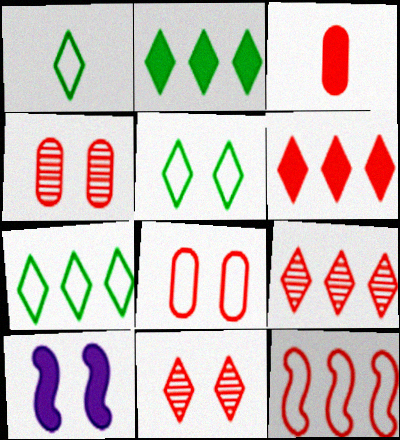[[1, 5, 7], 
[2, 3, 10], 
[3, 11, 12], 
[4, 5, 10]]